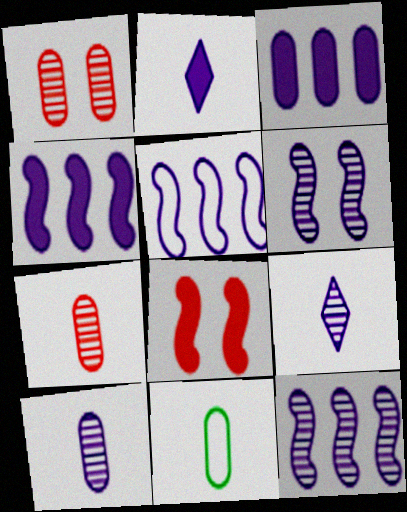[[1, 3, 11], 
[4, 5, 12]]